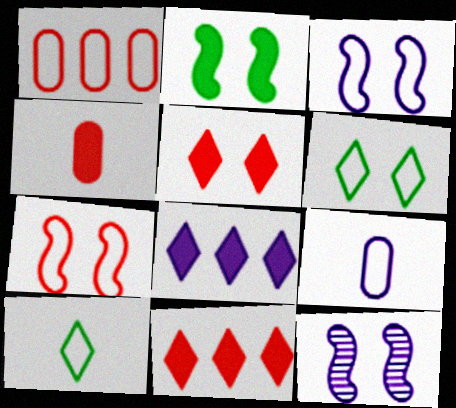[[1, 3, 10], 
[2, 4, 8], 
[2, 7, 12], 
[8, 9, 12]]